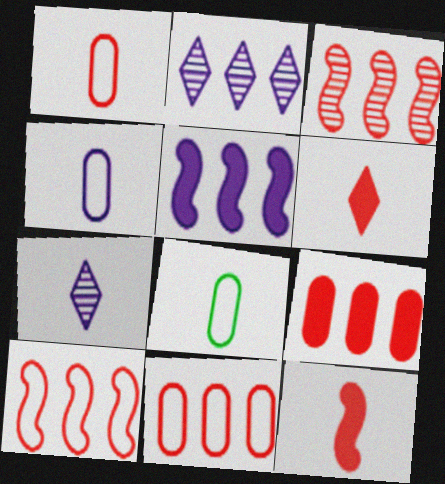[[1, 4, 8], 
[7, 8, 12]]